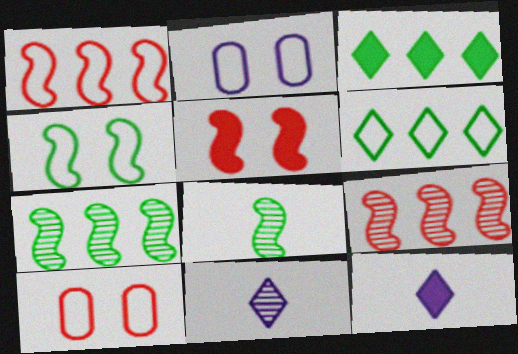[[7, 10, 12]]